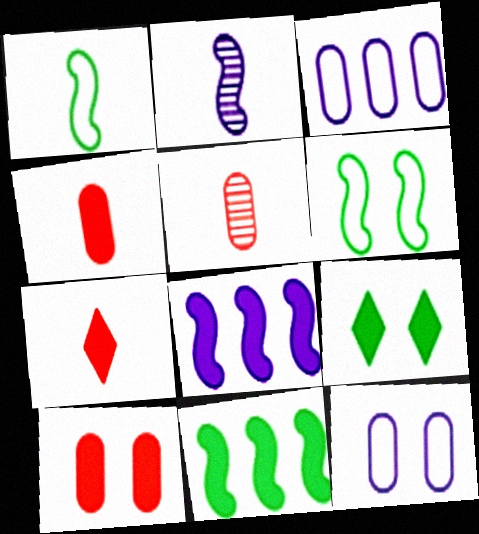[[4, 8, 9]]